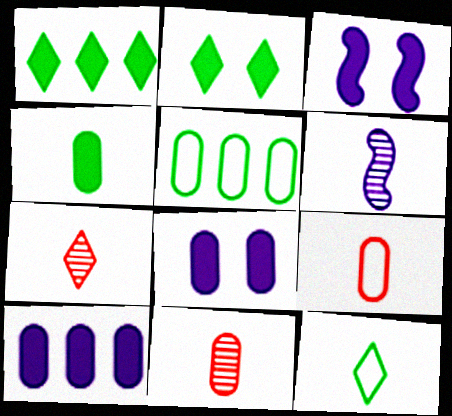[[3, 5, 7], 
[5, 8, 11]]